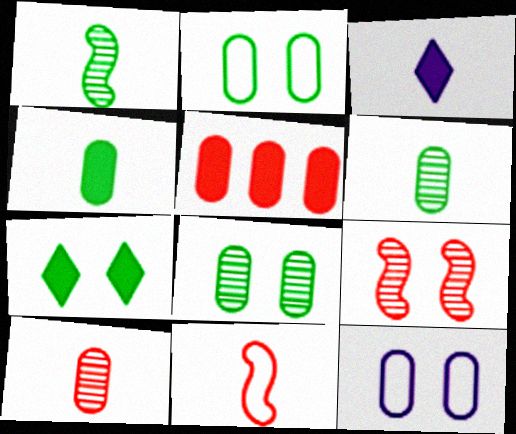[[3, 6, 11], 
[5, 6, 12], 
[7, 9, 12]]